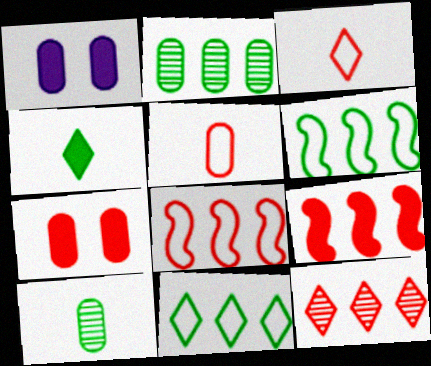[[1, 2, 5], 
[1, 4, 9]]